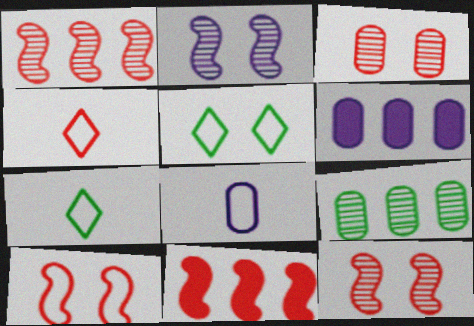[[3, 4, 11], 
[6, 7, 12]]